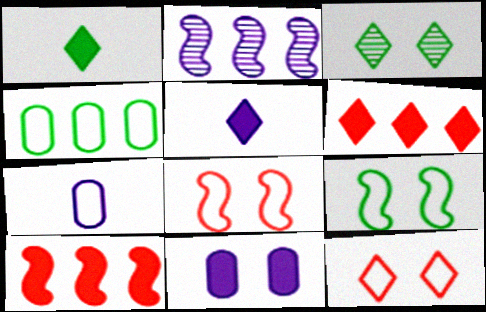[[1, 10, 11], 
[2, 4, 6], 
[3, 7, 10], 
[3, 8, 11]]